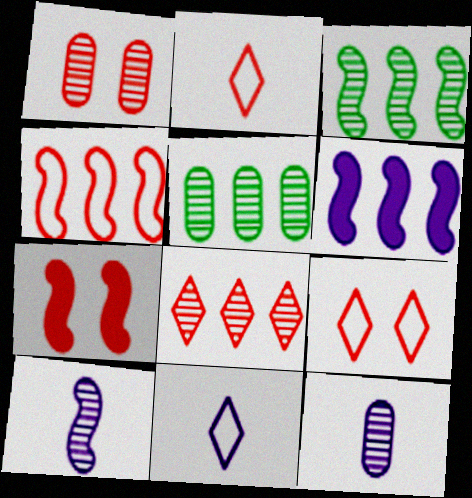[[1, 5, 12], 
[1, 7, 9], 
[3, 4, 6], 
[5, 7, 11]]